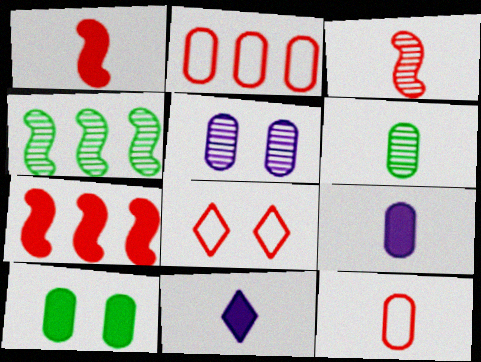[[4, 8, 9], 
[6, 9, 12], 
[7, 10, 11]]